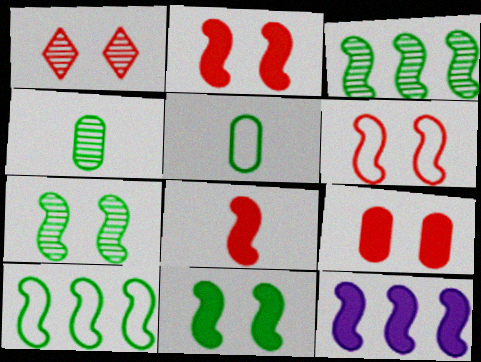[[1, 5, 12], 
[1, 6, 9], 
[8, 11, 12]]